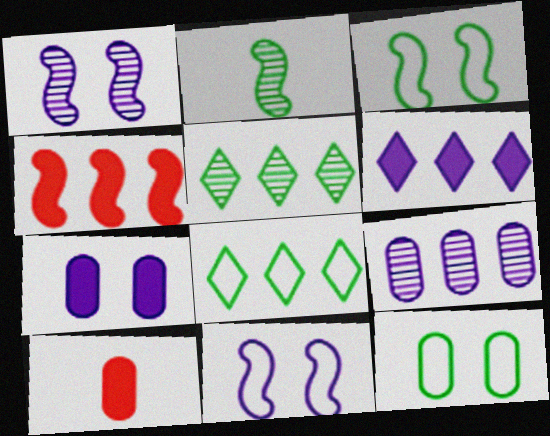[[1, 8, 10], 
[2, 4, 11], 
[4, 8, 9], 
[5, 10, 11], 
[9, 10, 12]]